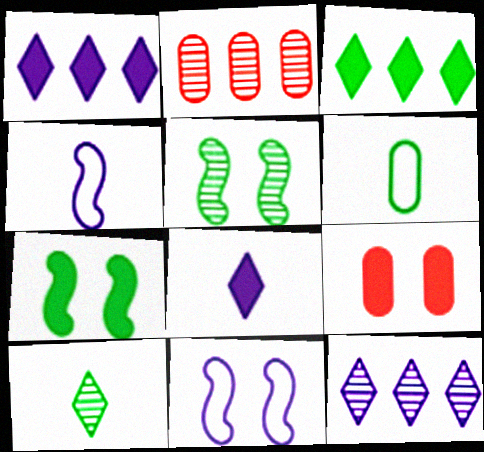[[3, 5, 6]]